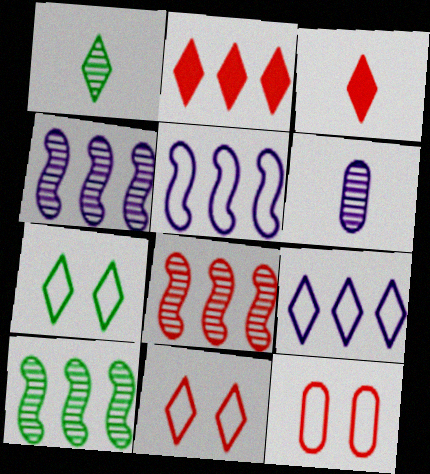[[3, 8, 12], 
[4, 8, 10]]